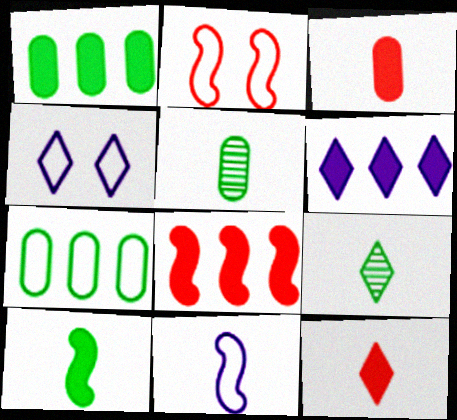[[1, 6, 8], 
[2, 5, 6], 
[3, 9, 11], 
[4, 5, 8], 
[5, 11, 12]]